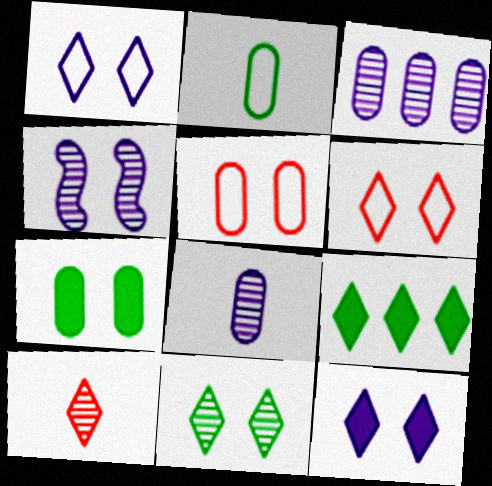[[1, 9, 10], 
[4, 6, 7], 
[6, 11, 12]]